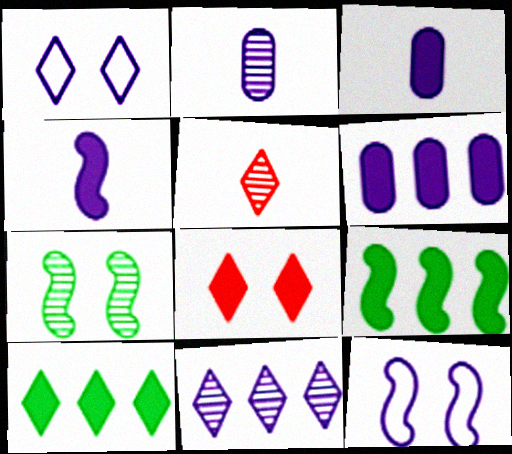[[1, 5, 10], 
[3, 8, 9], 
[3, 11, 12]]